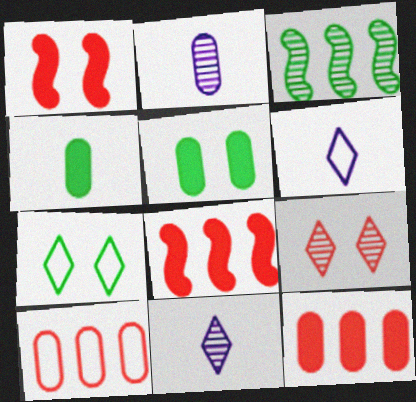[[2, 3, 9], 
[2, 5, 10], 
[2, 7, 8], 
[3, 4, 7]]